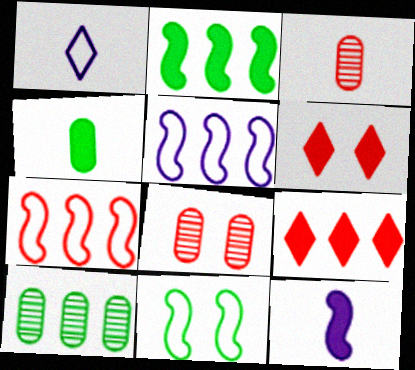[[1, 2, 8], 
[3, 6, 7], 
[5, 9, 10]]